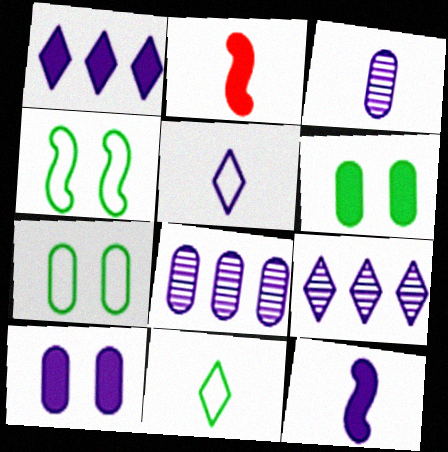[[1, 2, 6], 
[1, 10, 12], 
[2, 3, 11], 
[2, 7, 9], 
[3, 5, 12]]